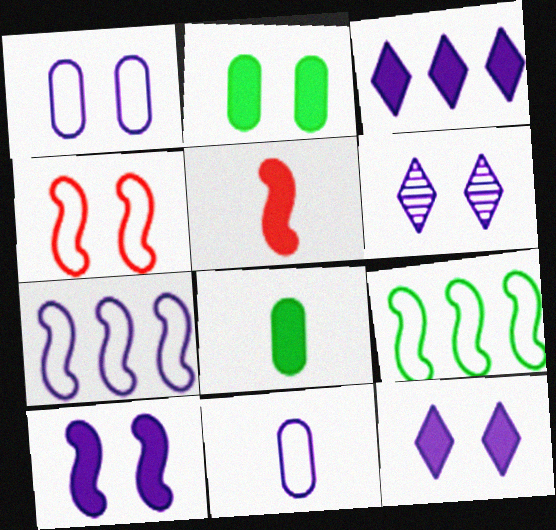[[1, 6, 10], 
[2, 3, 5], 
[2, 4, 6]]